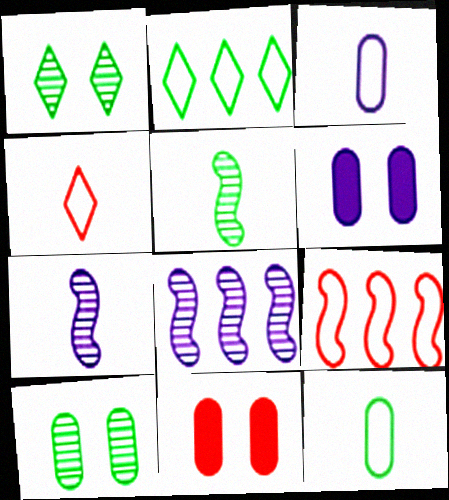[[2, 7, 11]]